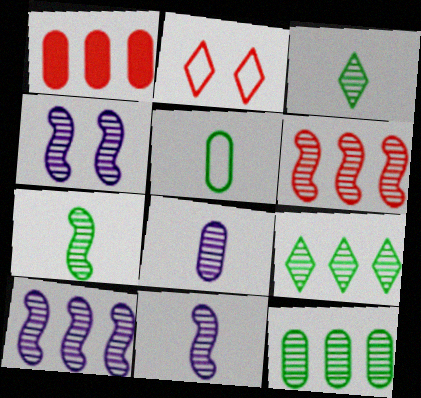[[4, 6, 7], 
[4, 10, 11]]